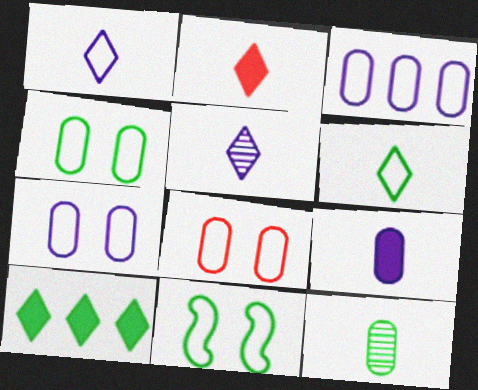[[2, 5, 6], 
[4, 7, 8], 
[10, 11, 12]]